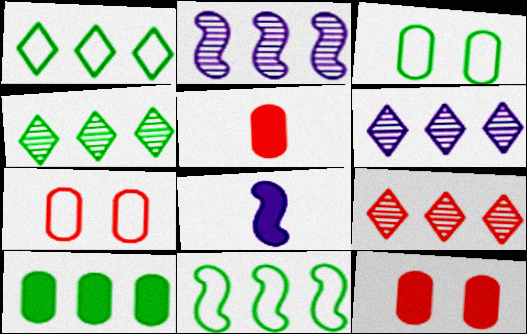[[3, 8, 9], 
[4, 6, 9], 
[4, 7, 8], 
[4, 10, 11]]